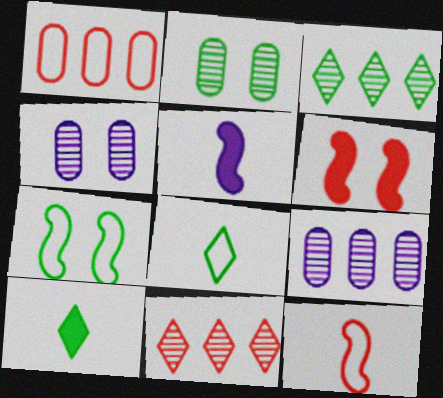[[6, 8, 9]]